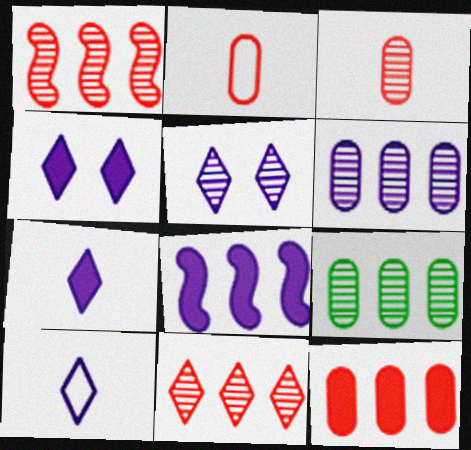[]